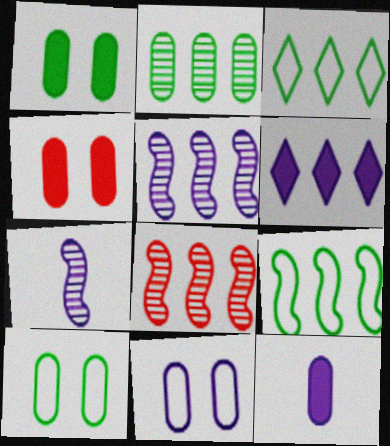[[3, 4, 7], 
[6, 7, 11]]